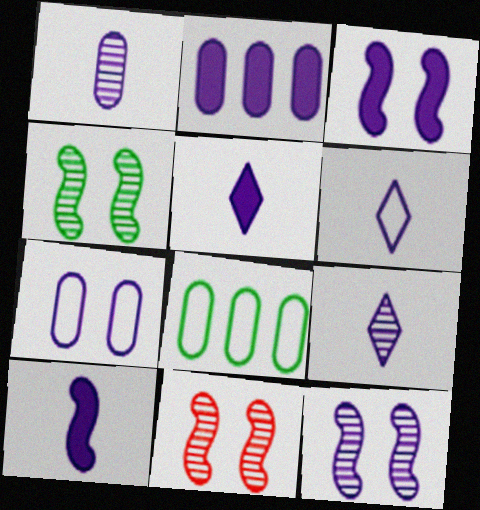[[1, 2, 7], 
[1, 6, 10], 
[2, 3, 5], 
[2, 6, 12], 
[4, 11, 12], 
[5, 6, 9], 
[5, 8, 11]]